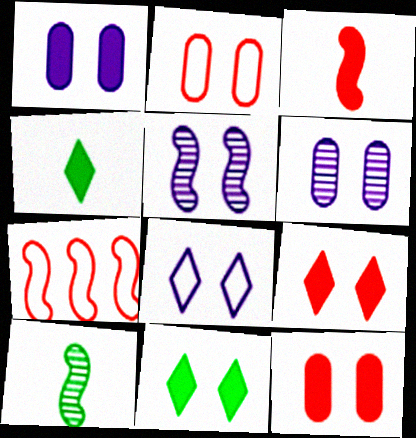[[1, 5, 8], 
[2, 5, 11], 
[4, 6, 7]]